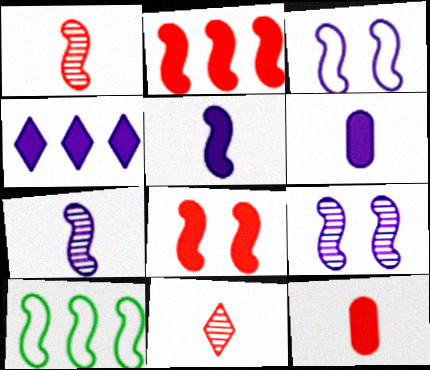[[7, 8, 10]]